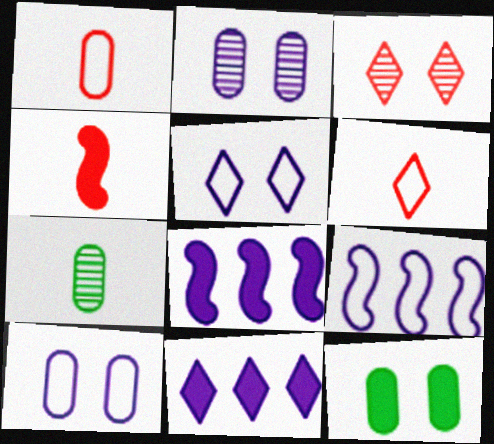[[4, 11, 12]]